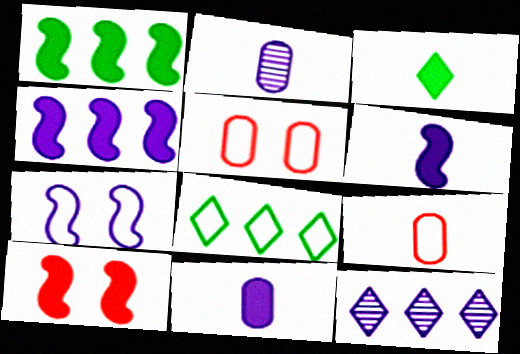[[1, 6, 10], 
[2, 8, 10], 
[7, 8, 9], 
[7, 11, 12]]